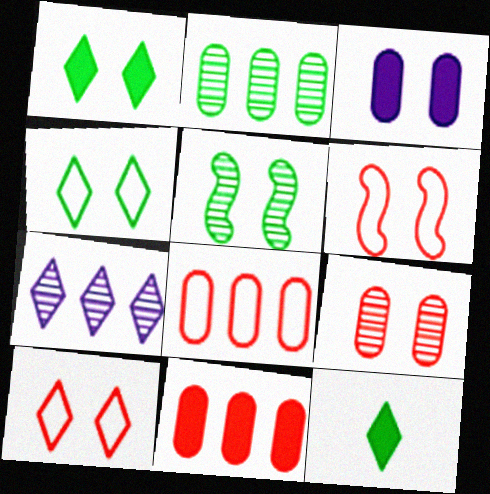[[3, 5, 10], 
[7, 10, 12]]